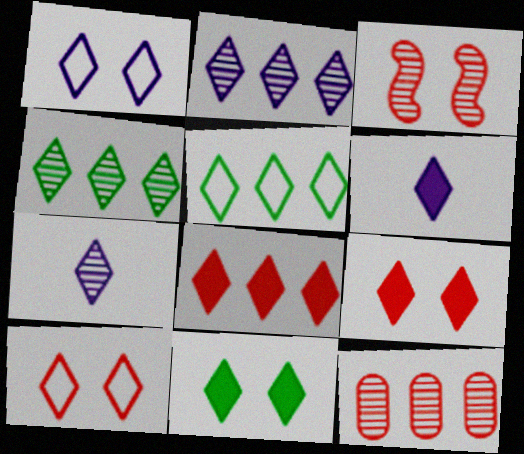[[1, 2, 6], 
[2, 5, 8], 
[4, 6, 10], 
[5, 7, 9], 
[6, 8, 11]]